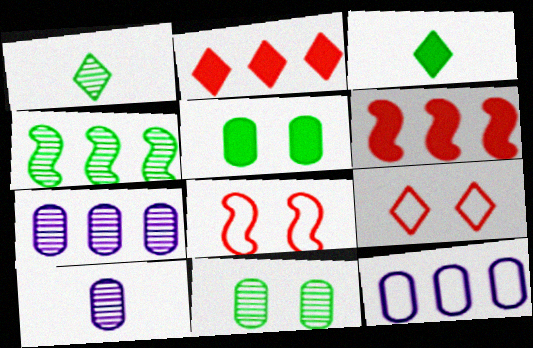[[1, 4, 11], 
[2, 4, 12], 
[3, 7, 8]]